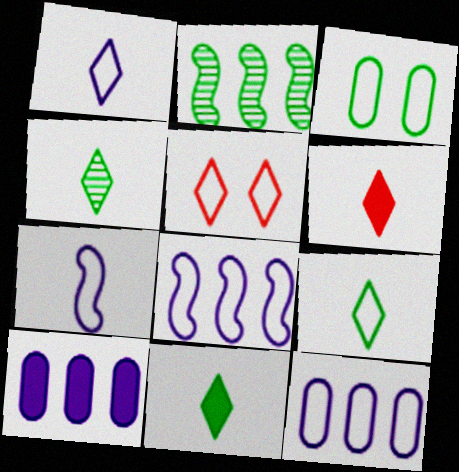[[1, 4, 6], 
[2, 3, 11], 
[4, 9, 11]]